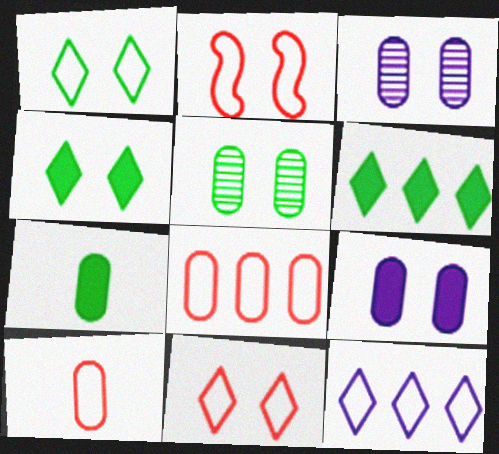[[2, 3, 4], 
[3, 7, 8]]